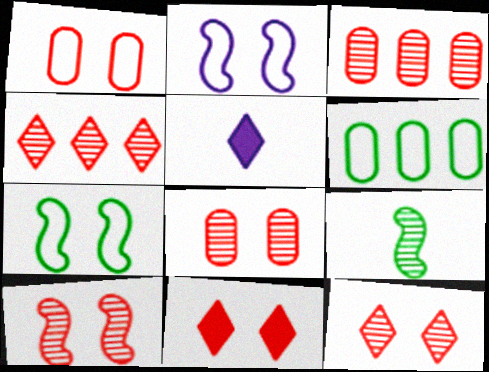[[1, 10, 11], 
[3, 5, 7], 
[5, 6, 10], 
[8, 10, 12]]